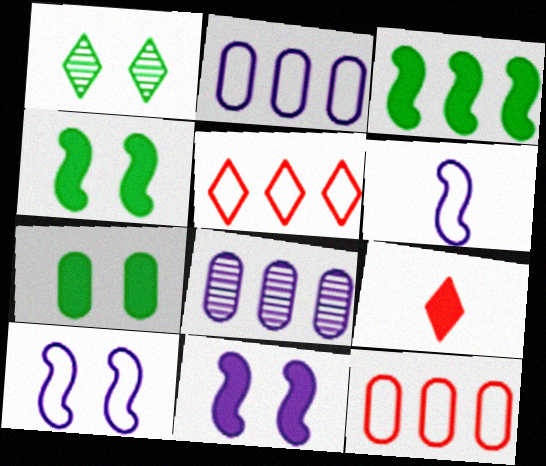[[3, 5, 8]]